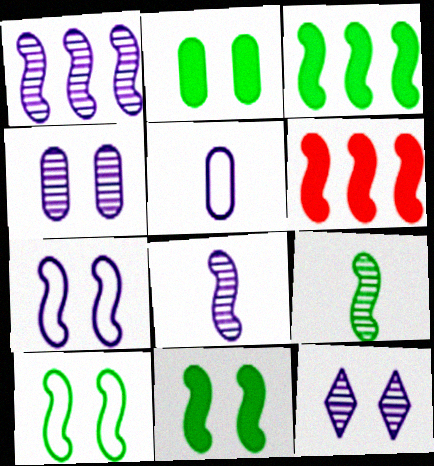[[3, 9, 10], 
[6, 7, 9], 
[6, 8, 10]]